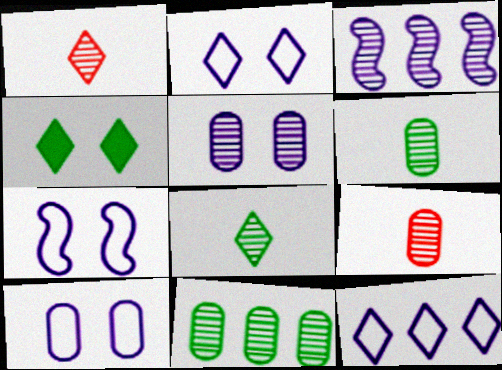[[1, 4, 12], 
[2, 7, 10], 
[5, 9, 11]]